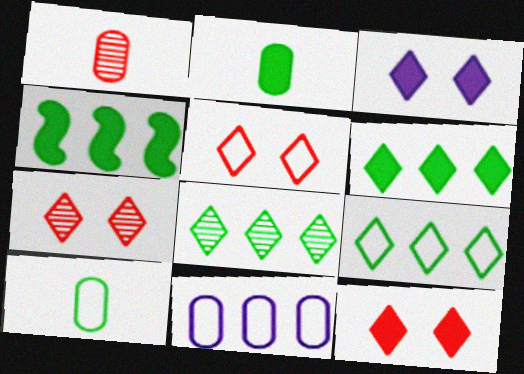[[5, 7, 12], 
[6, 8, 9]]